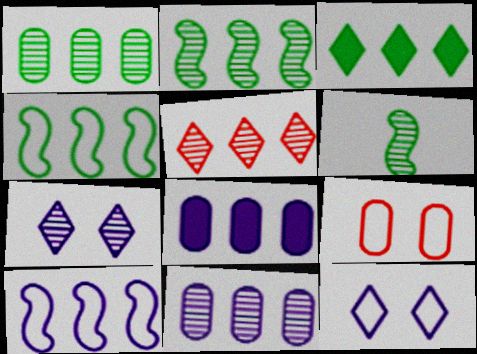[[1, 3, 4], 
[2, 5, 11], 
[4, 5, 8]]